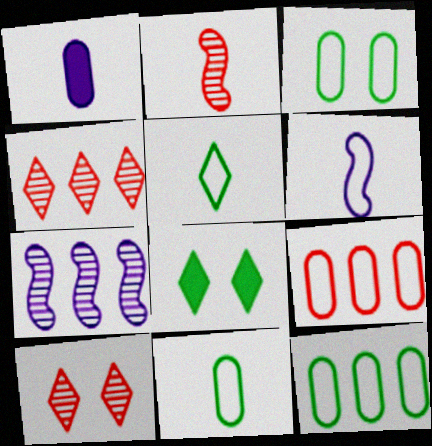[[1, 2, 5], 
[3, 11, 12]]